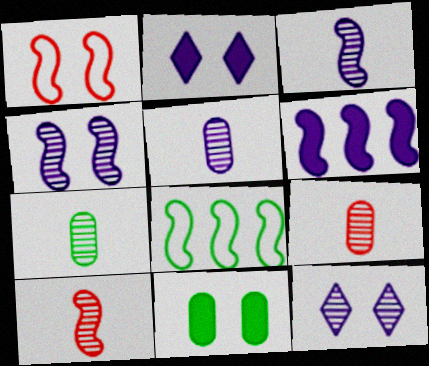[[1, 11, 12], 
[2, 8, 9], 
[5, 7, 9]]